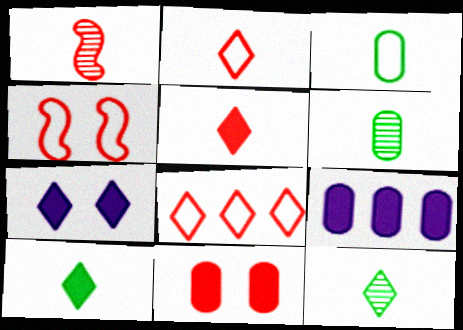[[1, 8, 11], 
[4, 9, 12], 
[7, 8, 12]]